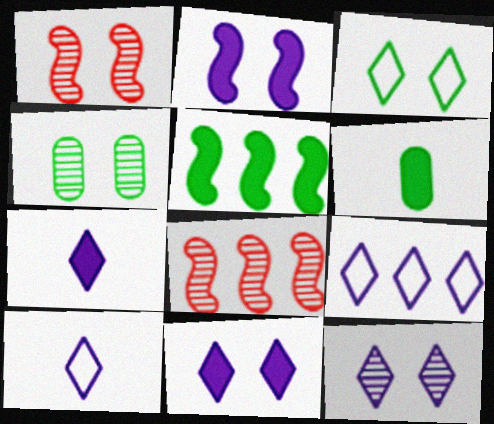[[1, 4, 12], 
[1, 6, 9], 
[7, 9, 12]]